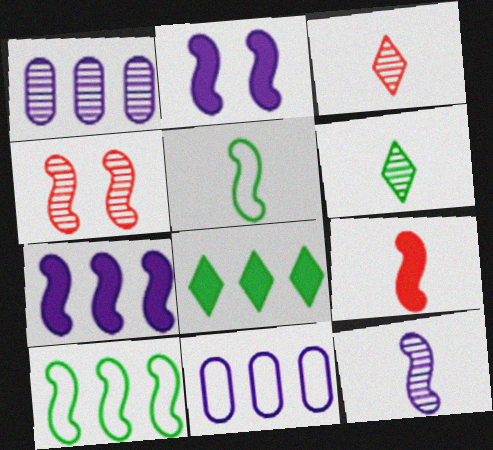[[1, 4, 6], 
[4, 5, 7], 
[5, 9, 12]]